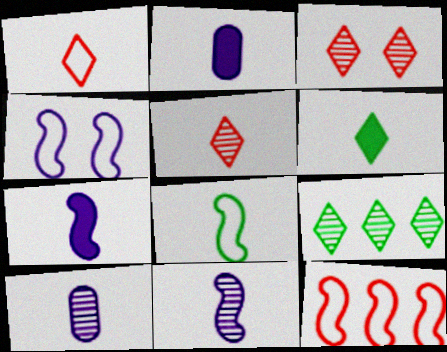[[2, 5, 8], 
[4, 8, 12]]